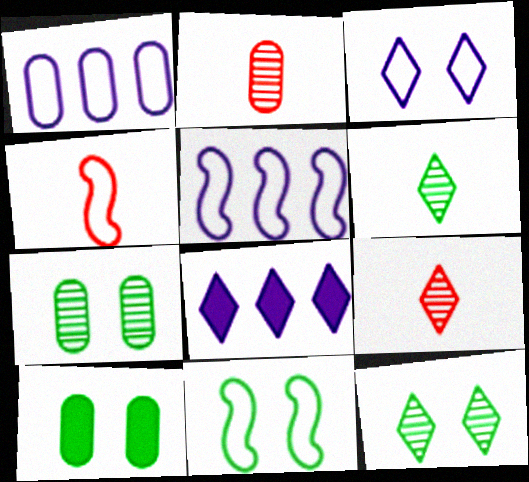[[1, 2, 10], 
[2, 8, 11], 
[4, 5, 11], 
[4, 7, 8], 
[5, 9, 10], 
[10, 11, 12]]